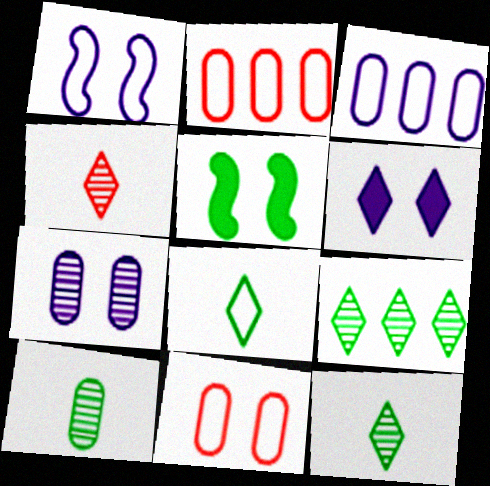[[1, 2, 8], 
[1, 6, 7], 
[3, 4, 5]]